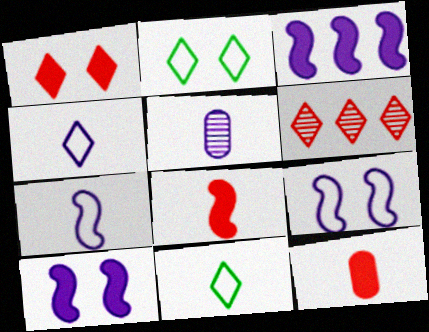[[5, 8, 11]]